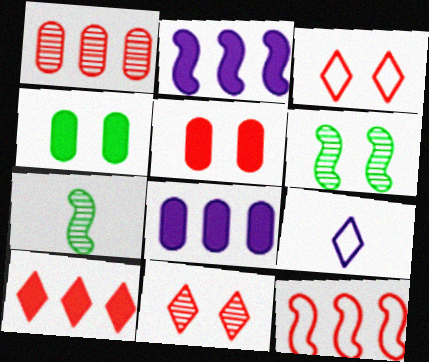[[1, 10, 12], 
[3, 7, 8]]